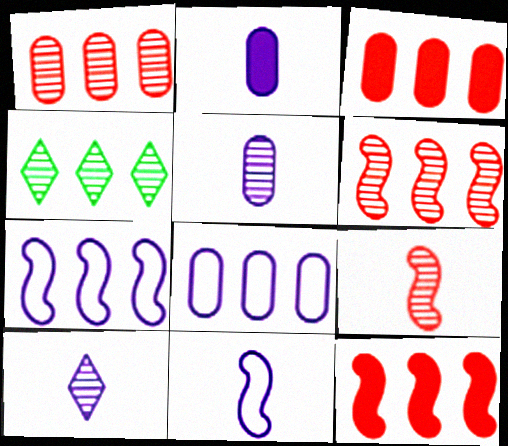[[2, 10, 11], 
[3, 4, 7], 
[4, 8, 12]]